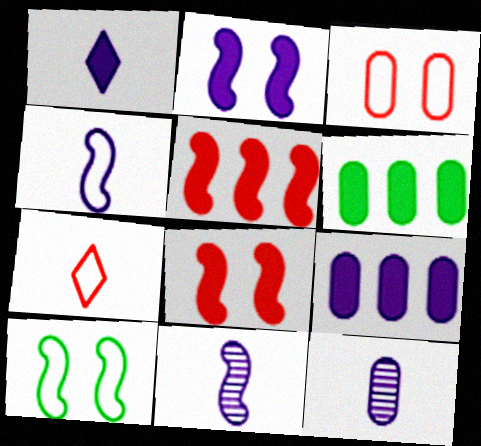[[1, 2, 9], 
[1, 4, 12], 
[1, 6, 8], 
[3, 6, 12], 
[5, 10, 11]]